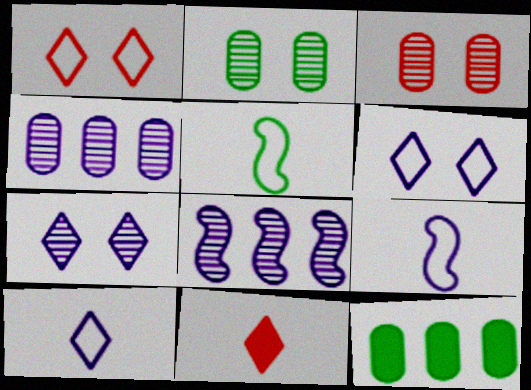[]